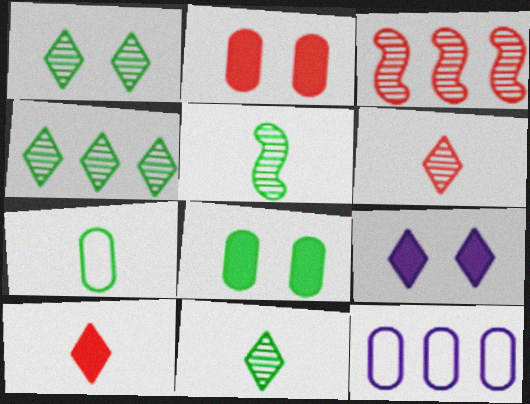[[1, 4, 11], 
[3, 7, 9]]